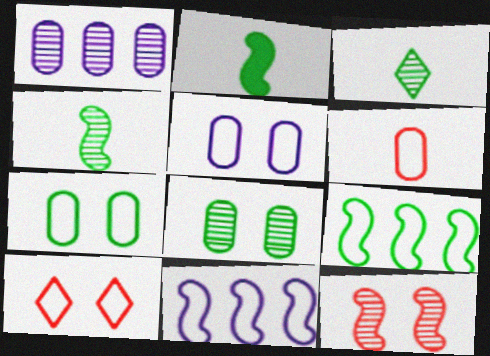[[1, 2, 10], 
[1, 3, 12], 
[2, 11, 12]]